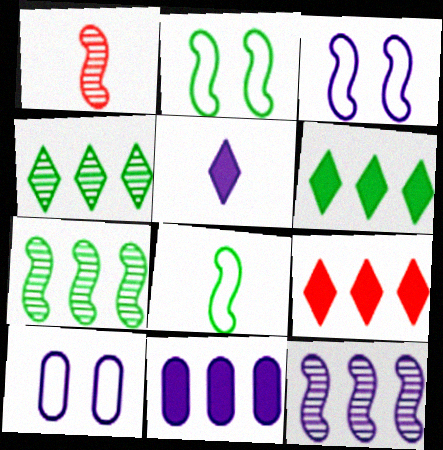[[1, 6, 10], 
[5, 10, 12]]